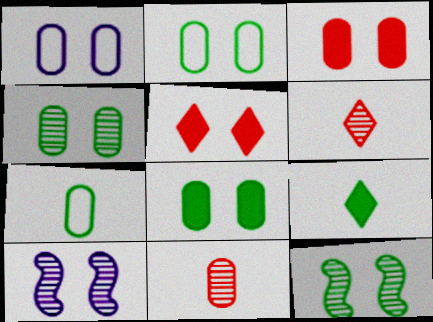[[1, 3, 4], 
[1, 5, 12], 
[2, 4, 8], 
[2, 5, 10]]